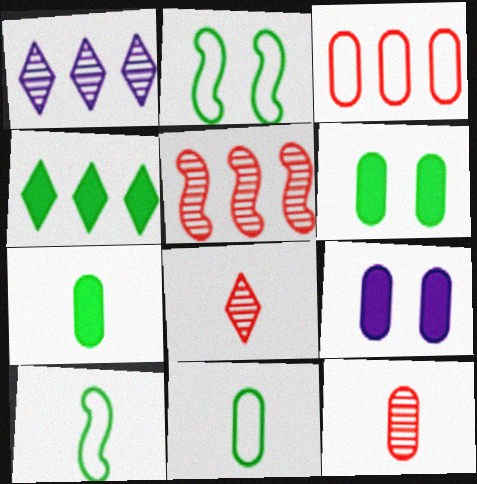[]